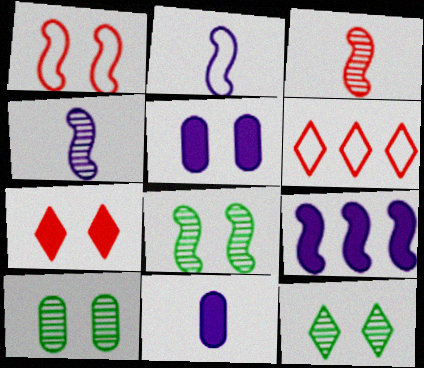[[1, 5, 12], 
[6, 8, 11], 
[8, 10, 12]]